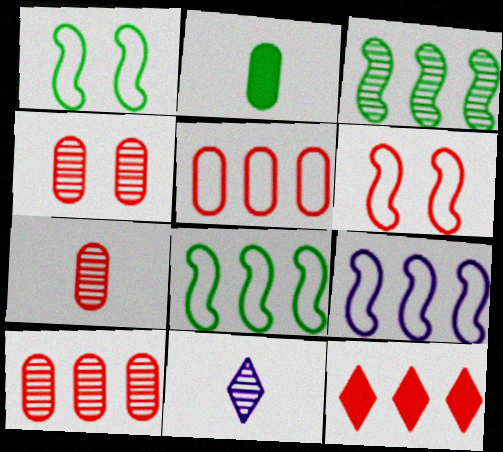[[3, 4, 11], 
[4, 7, 10], 
[6, 7, 12]]